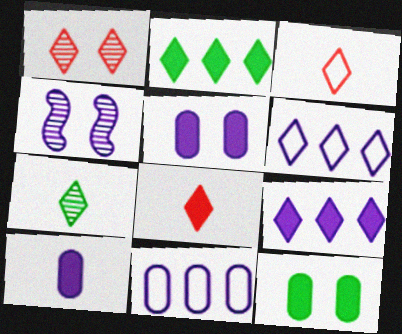[[4, 6, 10]]